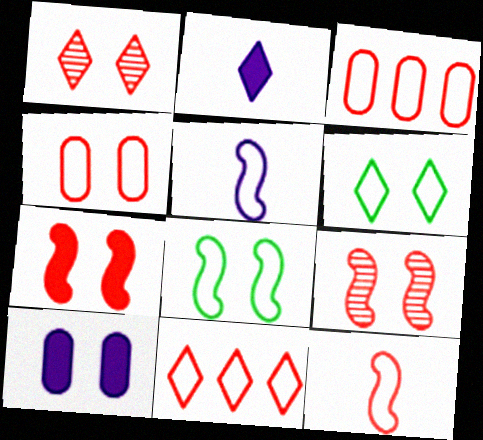[[1, 4, 7], 
[1, 8, 10], 
[3, 5, 6], 
[4, 11, 12], 
[6, 9, 10]]